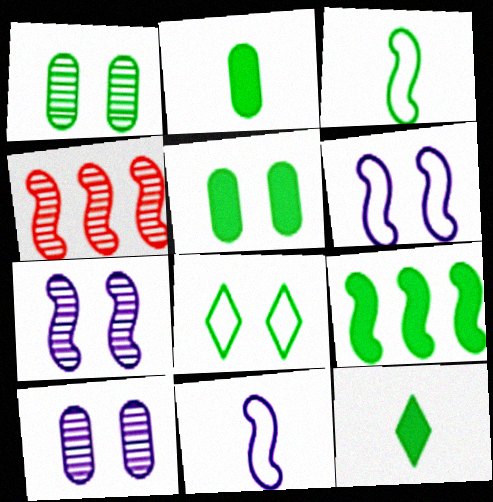[[5, 9, 12]]